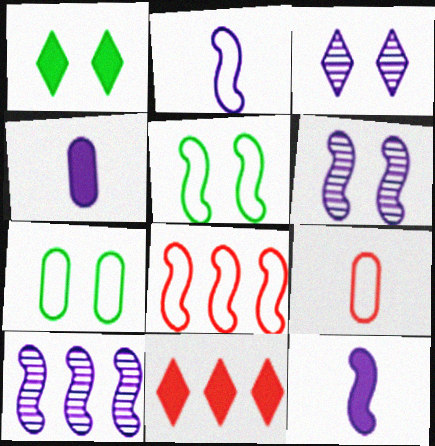[[1, 9, 10], 
[2, 5, 8]]